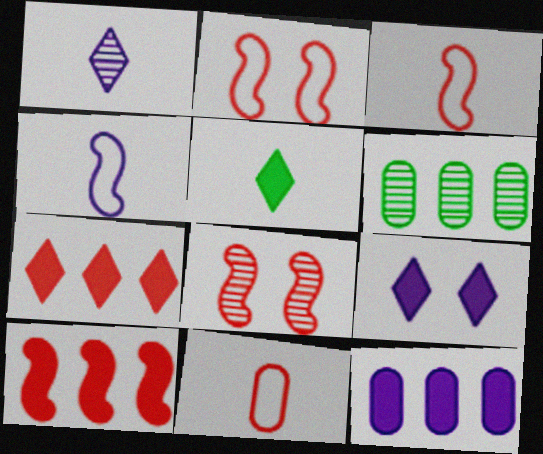[[1, 6, 8], 
[3, 6, 9], 
[3, 8, 10], 
[5, 7, 9], 
[7, 8, 11]]